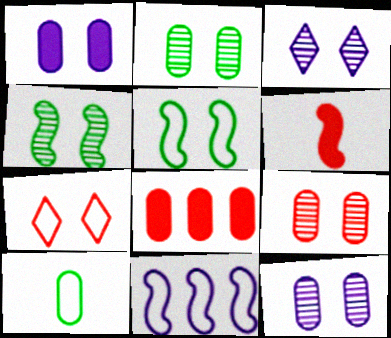[[1, 4, 7], 
[2, 9, 12], 
[3, 4, 9], 
[4, 6, 11], 
[7, 10, 11], 
[8, 10, 12]]